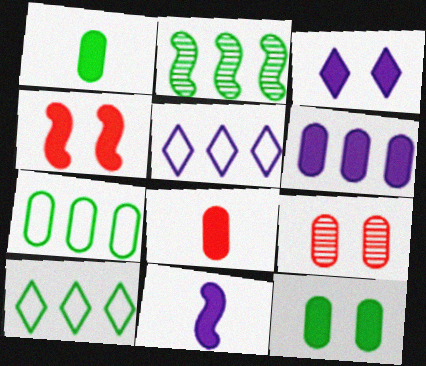[[3, 4, 12], 
[3, 6, 11], 
[6, 8, 12], 
[9, 10, 11]]